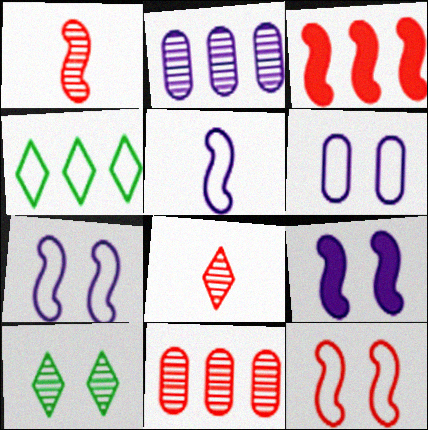[[1, 2, 10], 
[1, 3, 12], 
[2, 3, 4]]